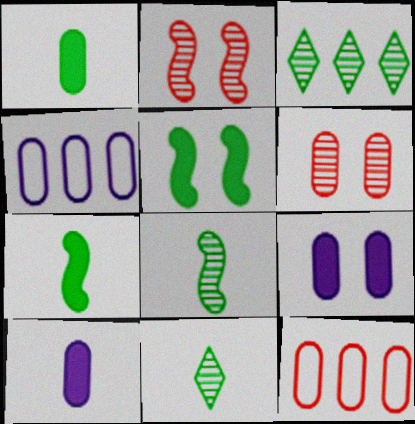[[1, 4, 6]]